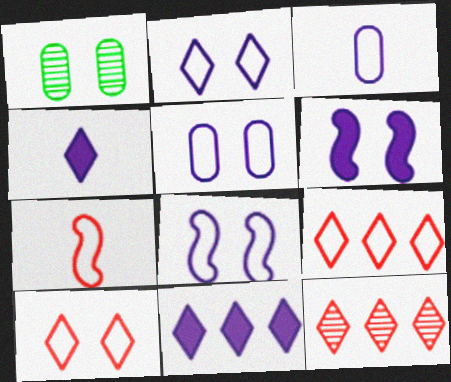[[1, 6, 10], 
[1, 7, 11], 
[2, 5, 8]]